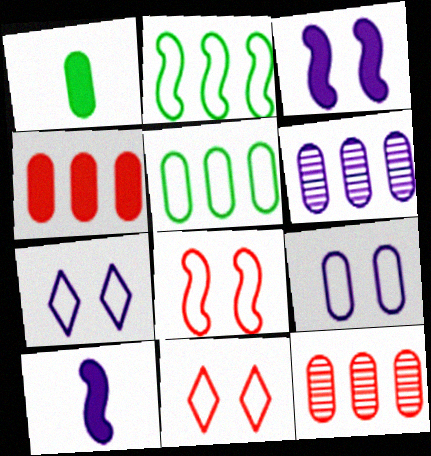[[1, 9, 12], 
[4, 5, 6], 
[6, 7, 10]]